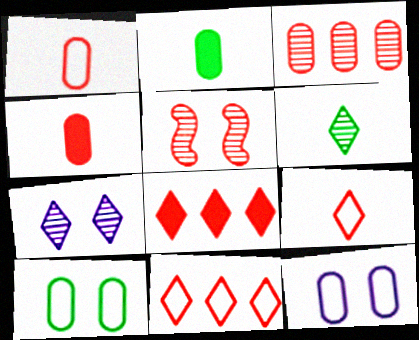[[1, 5, 8], 
[2, 3, 12], 
[4, 5, 11]]